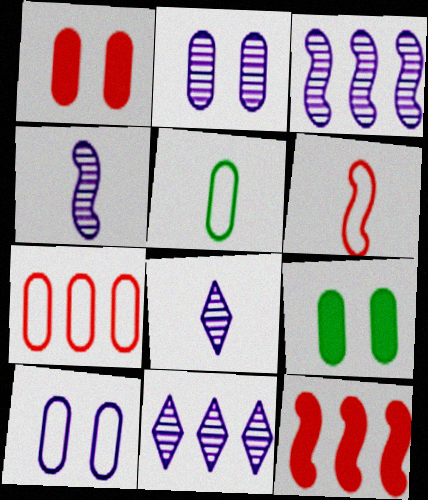[[2, 3, 8], 
[2, 4, 11], 
[5, 7, 10], 
[6, 9, 11]]